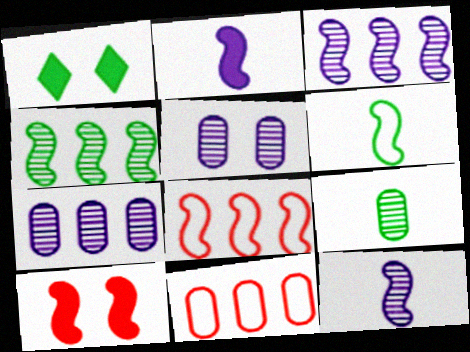[[1, 11, 12], 
[3, 6, 10]]